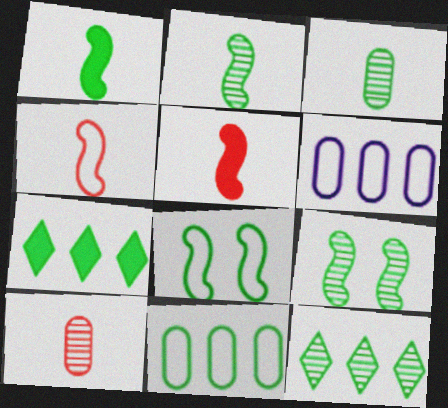[[3, 7, 8], 
[3, 9, 12]]